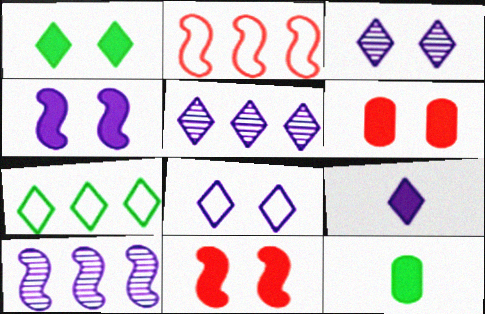[[1, 4, 6], 
[2, 3, 12], 
[5, 8, 9]]